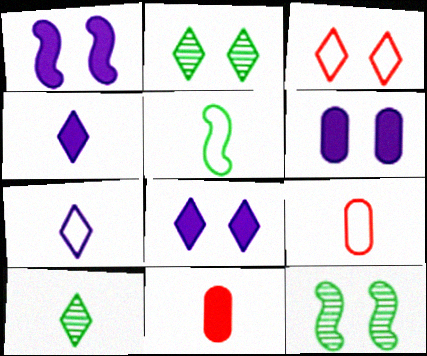[[1, 6, 8], 
[2, 3, 8], 
[3, 6, 12], 
[5, 7, 9]]